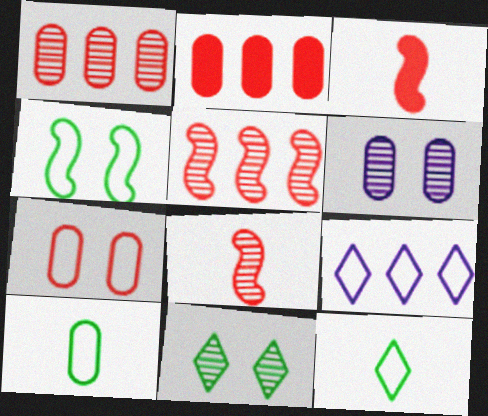[[2, 6, 10]]